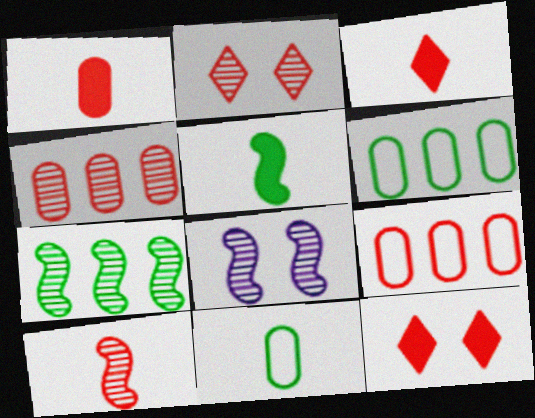[[2, 4, 10], 
[3, 6, 8], 
[7, 8, 10], 
[9, 10, 12]]